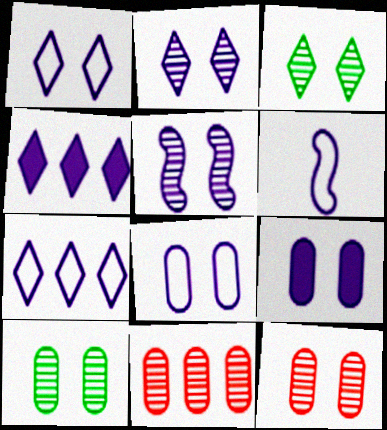[[1, 5, 9], 
[3, 5, 12], 
[6, 7, 8]]